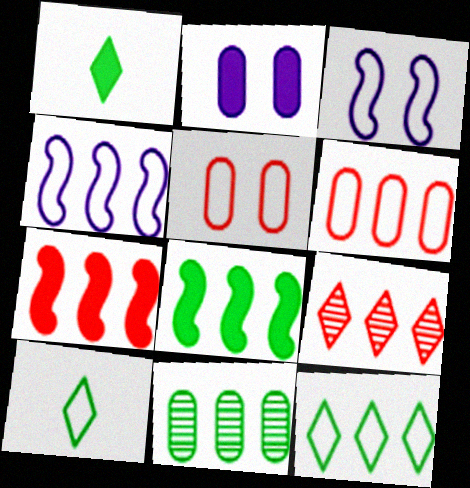[[1, 2, 7], 
[3, 6, 10], 
[4, 5, 10], 
[4, 6, 12], 
[6, 7, 9], 
[8, 11, 12]]